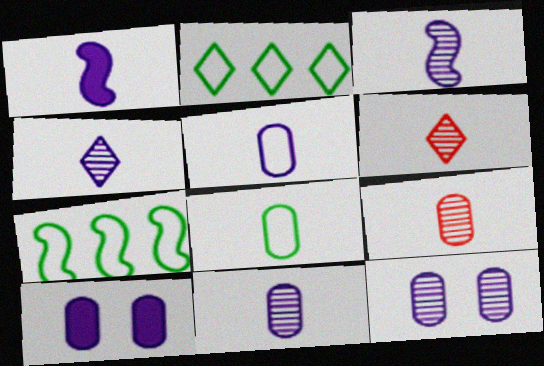[[1, 4, 5], 
[1, 6, 8], 
[3, 4, 11], 
[6, 7, 10]]